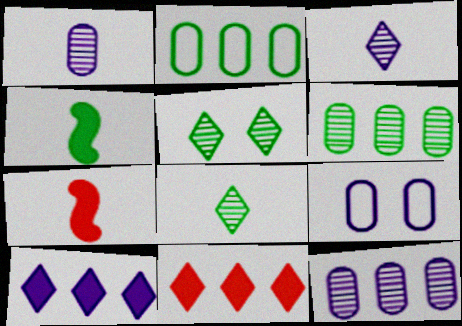[[2, 4, 5]]